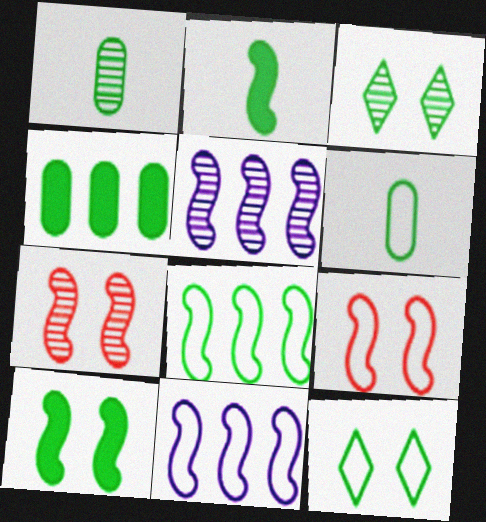[[2, 5, 9], 
[2, 7, 11], 
[6, 8, 12]]